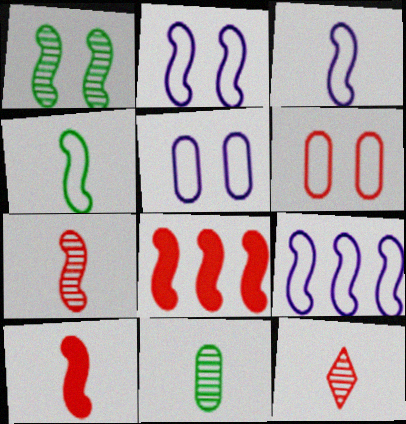[[1, 3, 8], 
[1, 9, 10], 
[2, 3, 9], 
[6, 8, 12]]